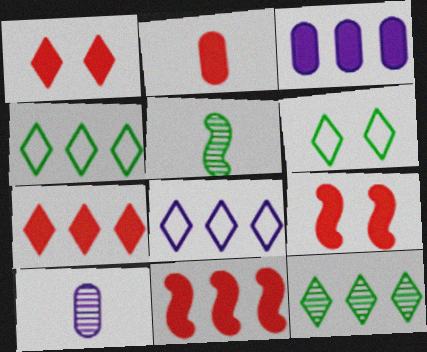[[1, 2, 11], 
[2, 7, 9], 
[4, 9, 10], 
[6, 10, 11], 
[7, 8, 12]]